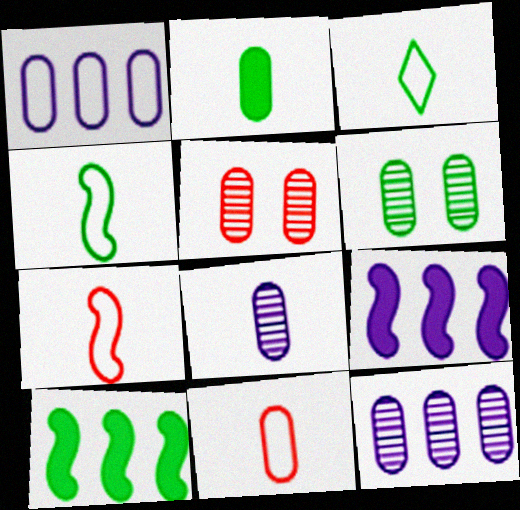[[1, 2, 5], 
[2, 8, 11], 
[3, 5, 9], 
[3, 6, 10]]